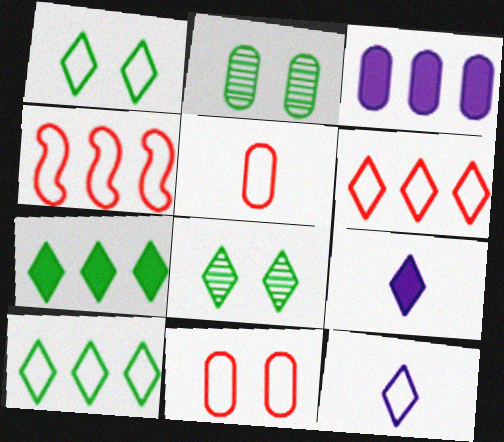[[1, 6, 12], 
[2, 3, 5], 
[2, 4, 9], 
[6, 8, 9]]